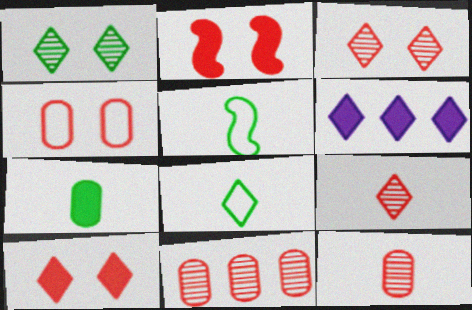[[2, 3, 4], 
[2, 6, 7], 
[3, 6, 8]]